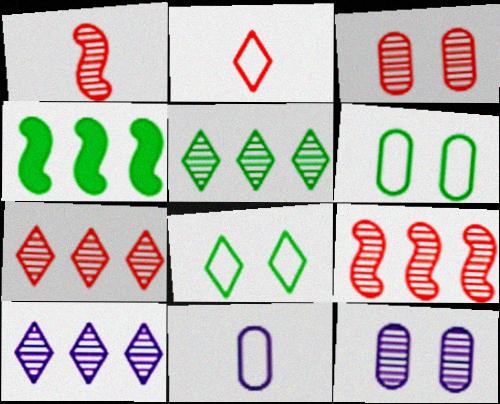[[1, 3, 7], 
[1, 5, 12], 
[2, 4, 12], 
[5, 7, 10]]